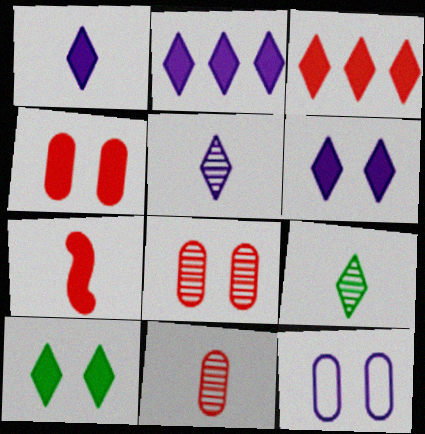[[1, 2, 6], 
[1, 3, 10], 
[3, 4, 7]]